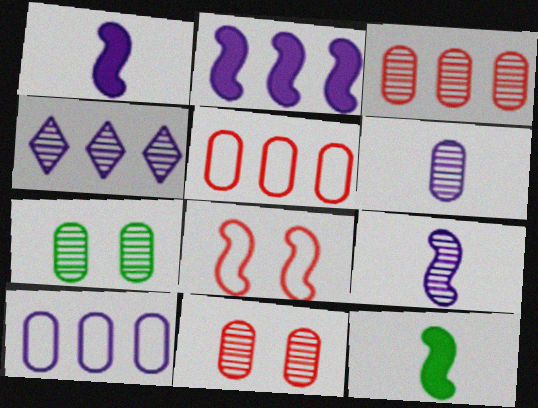[[2, 4, 10], 
[3, 6, 7]]